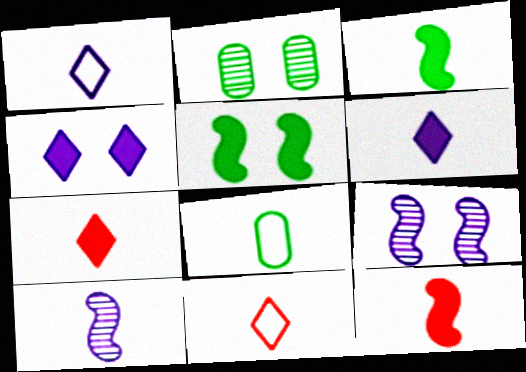[[7, 8, 10]]